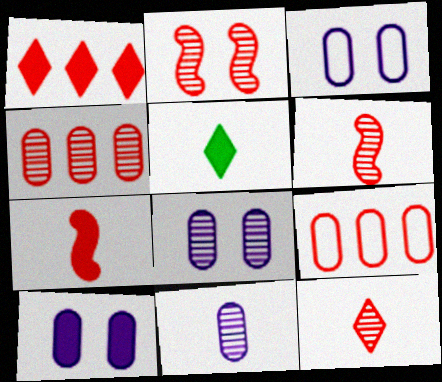[[2, 4, 12], 
[3, 8, 10]]